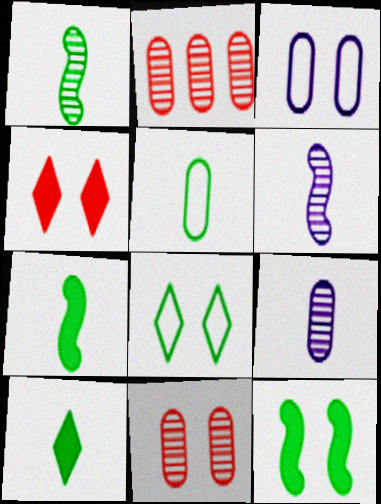[[1, 5, 10]]